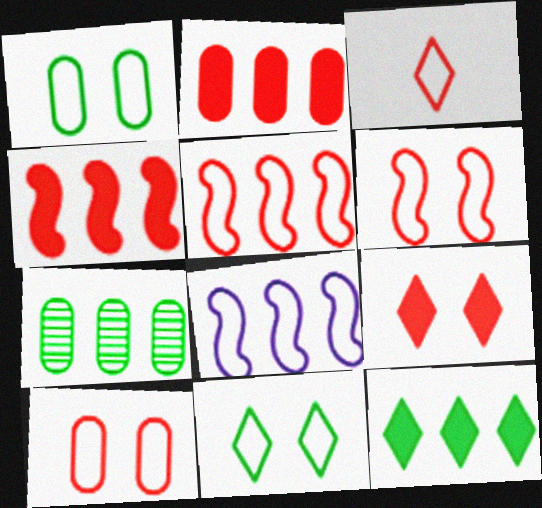[[1, 3, 8], 
[3, 5, 10]]